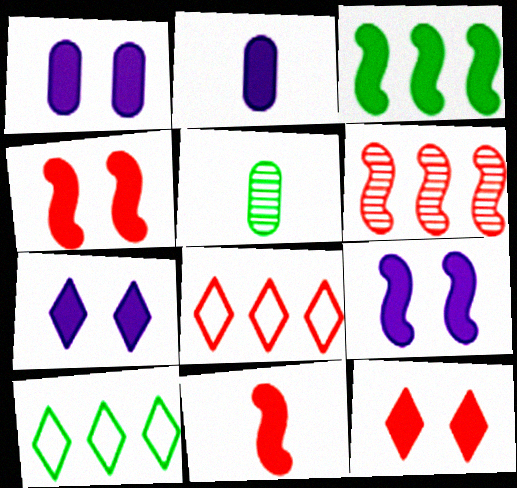[[1, 7, 9], 
[2, 3, 12], 
[3, 9, 11], 
[5, 8, 9]]